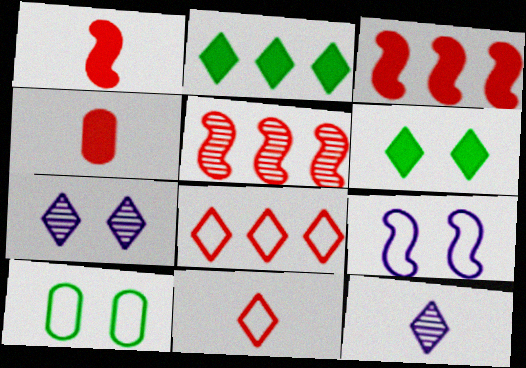[[2, 7, 11], 
[3, 10, 12], 
[6, 8, 12]]